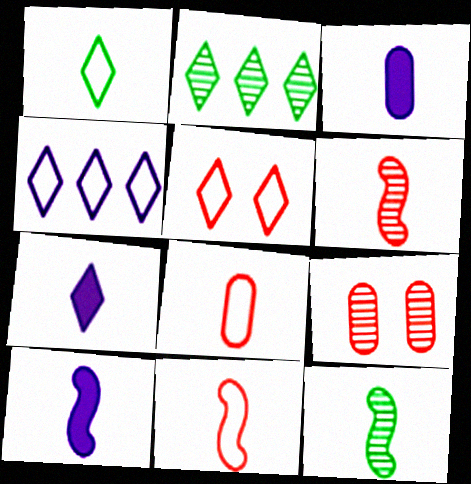[[1, 3, 6], 
[1, 4, 5], 
[2, 5, 7], 
[3, 7, 10], 
[7, 8, 12], 
[10, 11, 12]]